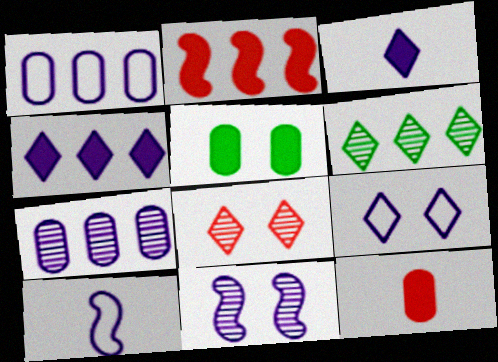[[1, 2, 6], 
[1, 3, 11], 
[1, 9, 10], 
[2, 3, 5]]